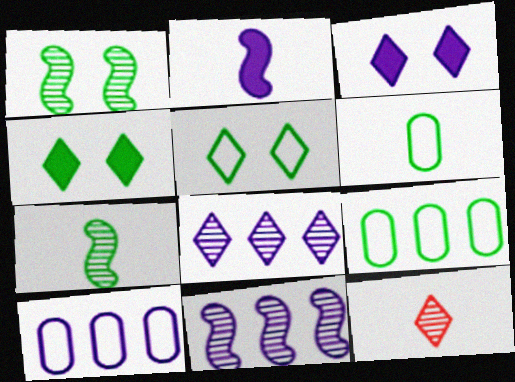[[2, 6, 12], 
[4, 7, 9]]